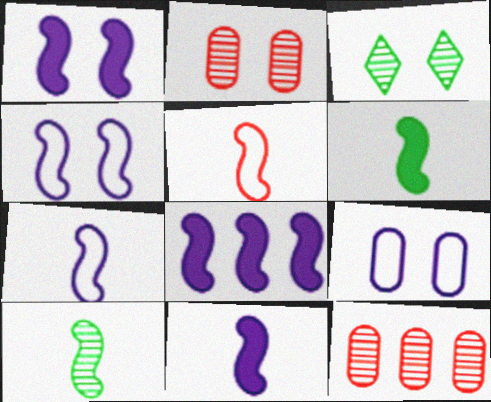[[1, 8, 11], 
[5, 10, 11]]